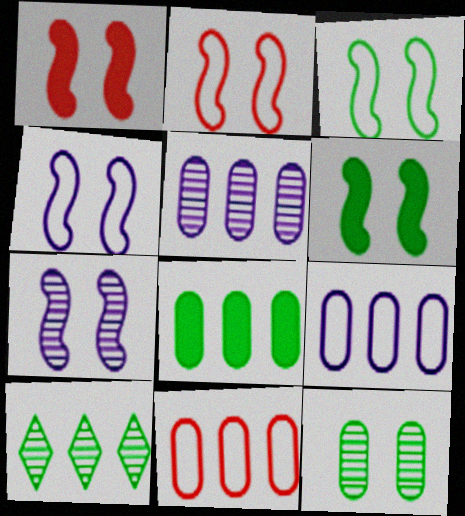[[1, 3, 7], 
[2, 3, 4], 
[2, 6, 7], 
[5, 8, 11]]